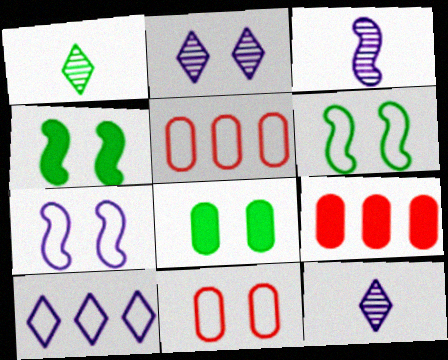[[1, 7, 9], 
[2, 4, 11], 
[4, 5, 12], 
[6, 9, 12]]